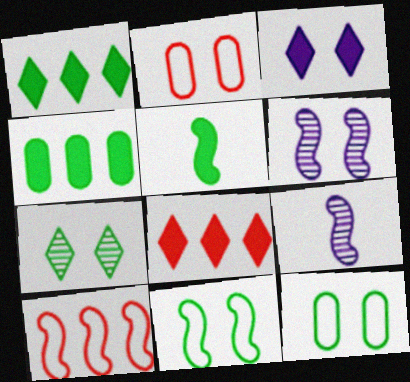[[1, 2, 9], 
[5, 6, 10], 
[8, 9, 12]]